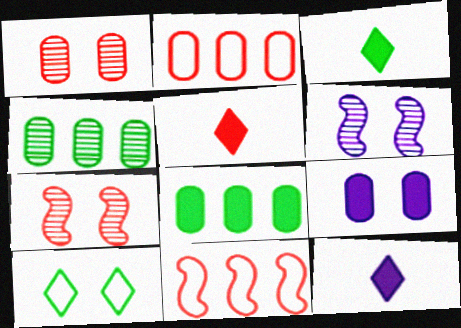[[1, 5, 11], 
[2, 3, 6], 
[2, 5, 7], 
[3, 5, 12], 
[7, 9, 10]]